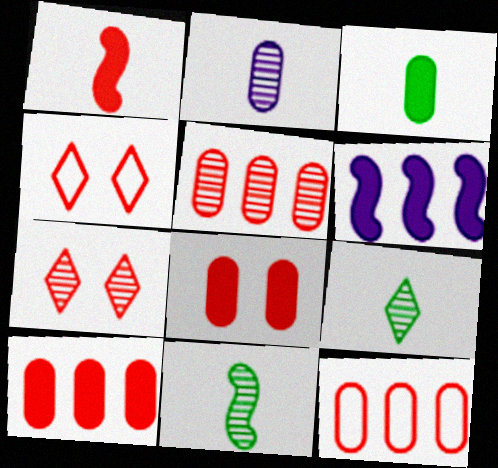[[1, 4, 5], 
[1, 7, 12], 
[5, 10, 12]]